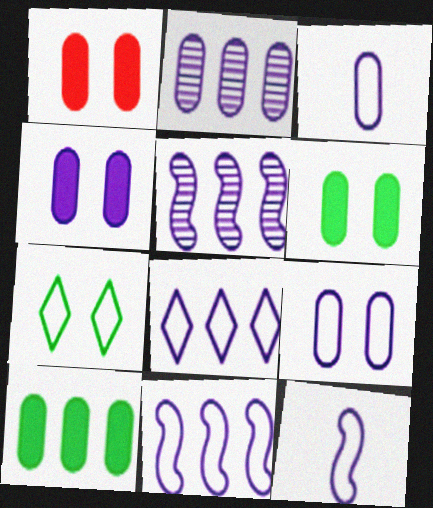[[1, 4, 6], 
[2, 3, 4], 
[8, 9, 12]]